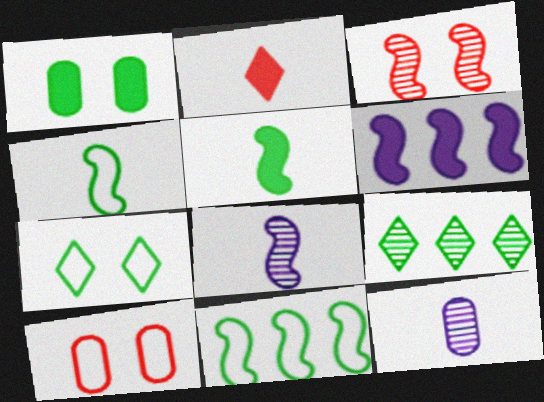[[1, 2, 6], 
[1, 4, 9], 
[2, 4, 12], 
[3, 4, 6], 
[3, 9, 12]]